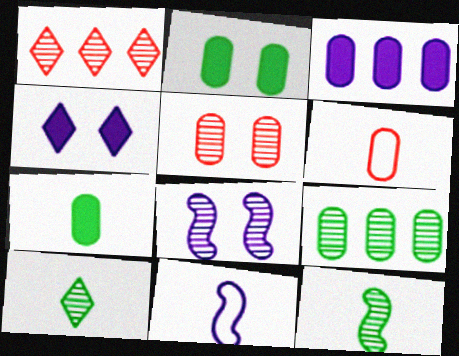[[1, 2, 11]]